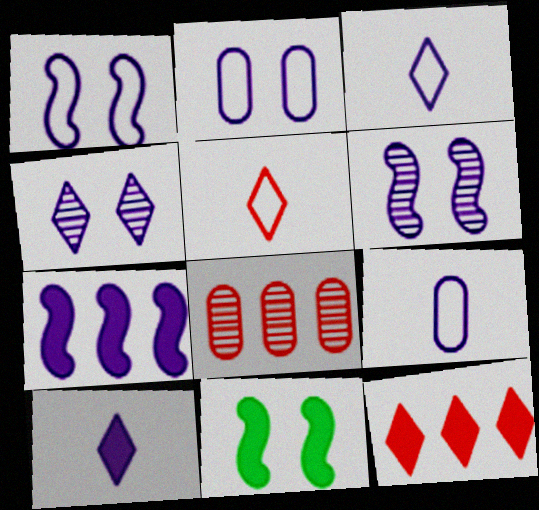[[3, 8, 11], 
[4, 7, 9]]